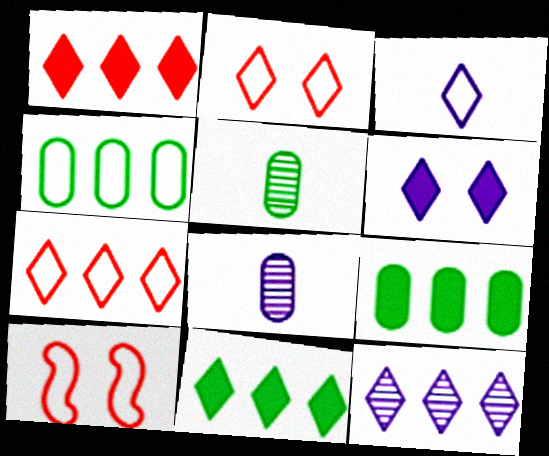[[3, 4, 10], 
[3, 6, 12], 
[7, 11, 12], 
[8, 10, 11]]